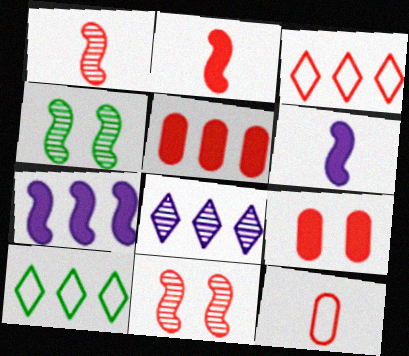[[1, 3, 9]]